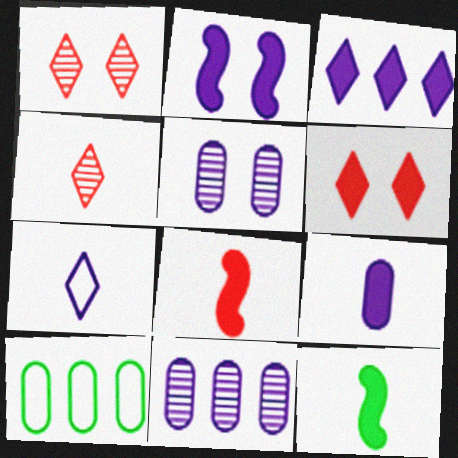[[2, 3, 9], 
[2, 4, 10], 
[2, 7, 11]]